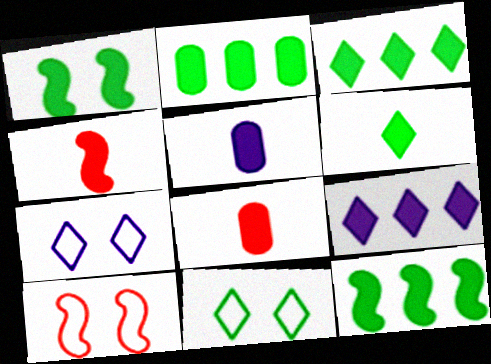[[1, 2, 6], 
[1, 8, 9], 
[2, 3, 12], 
[4, 5, 6]]